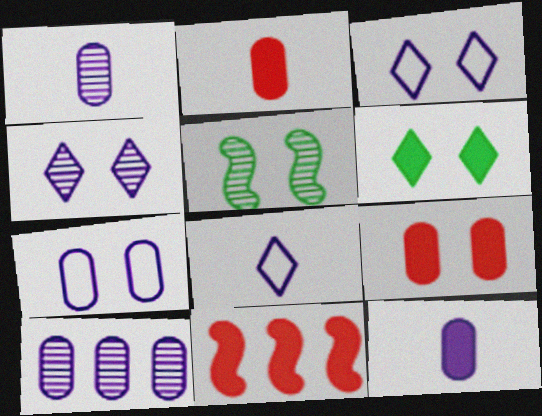[[3, 5, 9], 
[6, 11, 12], 
[7, 10, 12]]